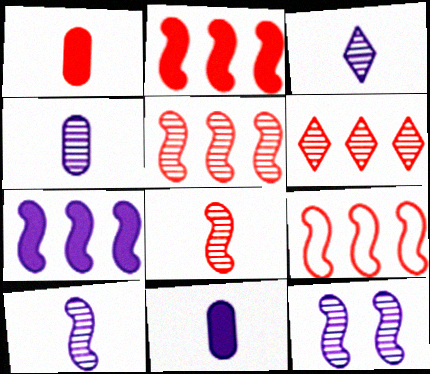[[2, 5, 9], 
[3, 4, 10]]